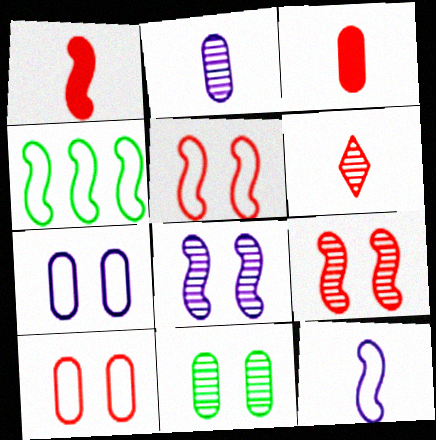[[1, 4, 8], 
[4, 5, 12]]